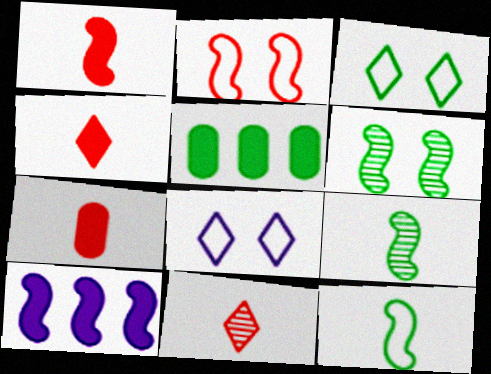[[1, 4, 7], 
[2, 9, 10], 
[3, 5, 9]]